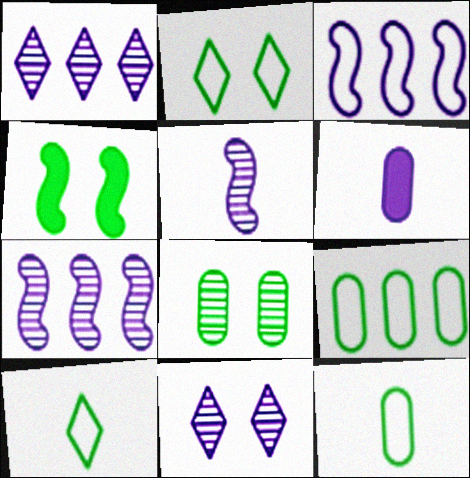[[2, 4, 8], 
[3, 6, 11]]